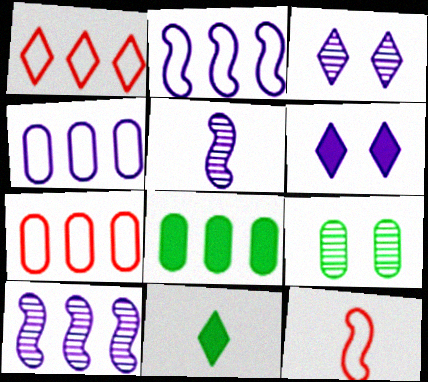[[1, 3, 11], 
[1, 8, 10], 
[3, 8, 12], 
[4, 5, 6]]